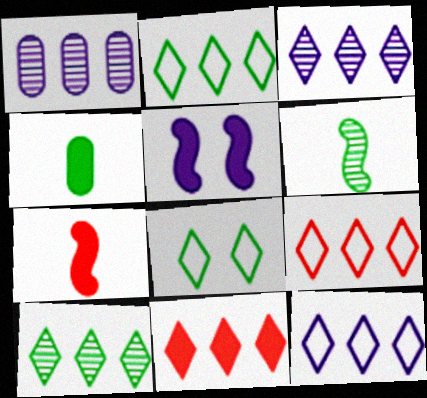[[1, 7, 8], 
[2, 3, 11], 
[2, 9, 12], 
[4, 5, 11], 
[10, 11, 12]]